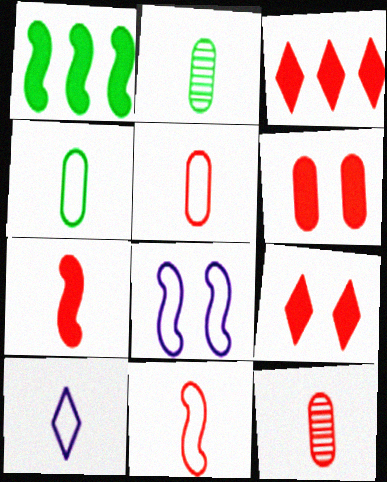[[2, 3, 8], 
[2, 7, 10], 
[3, 6, 7], 
[4, 10, 11]]